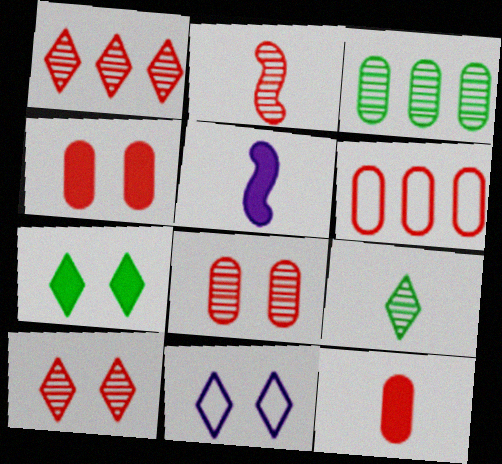[[1, 2, 8], 
[6, 8, 12], 
[7, 10, 11]]